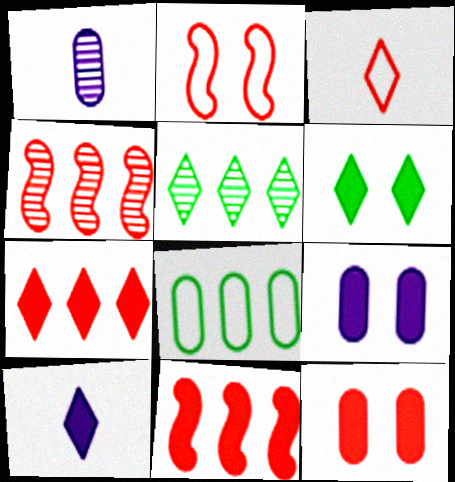[[1, 8, 12], 
[3, 4, 12], 
[6, 7, 10]]